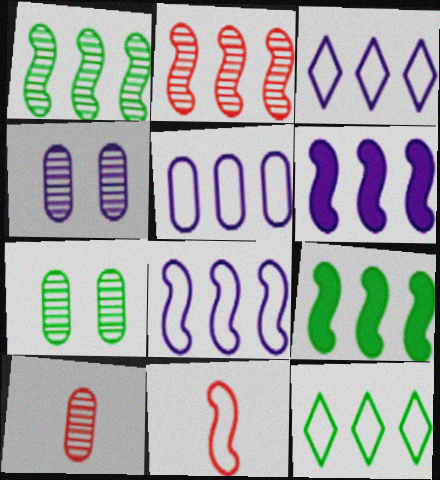[[2, 8, 9], 
[3, 5, 8]]